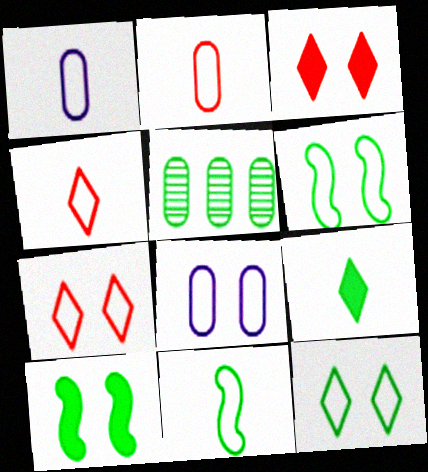[[1, 4, 11], 
[5, 6, 9], 
[6, 7, 8]]